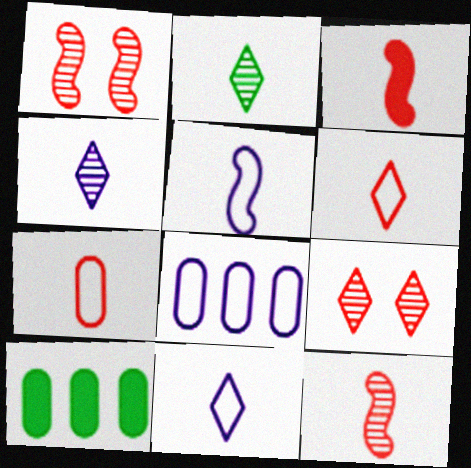[[1, 10, 11], 
[5, 9, 10]]